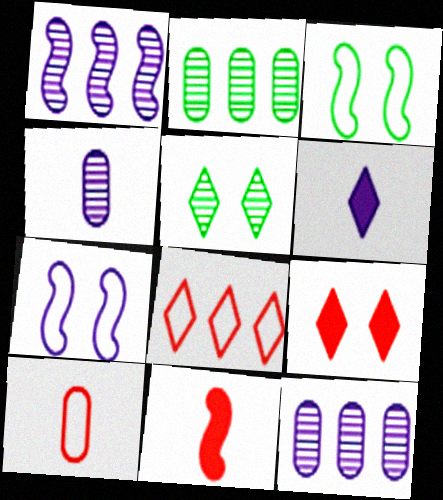[[1, 3, 11], 
[5, 6, 8], 
[6, 7, 12]]